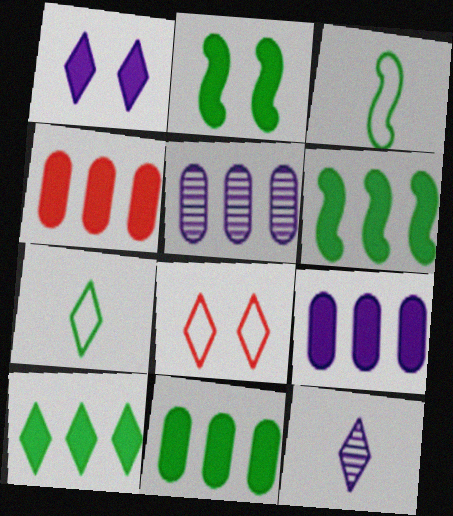[[4, 9, 11], 
[6, 10, 11], 
[8, 10, 12]]